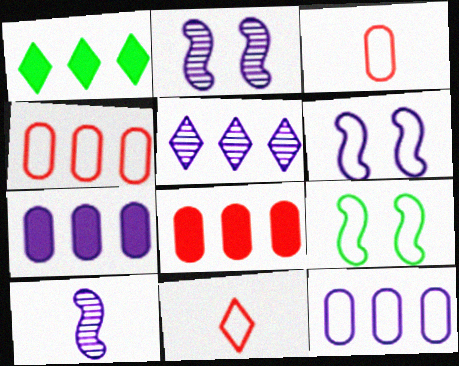[[1, 2, 3], 
[9, 11, 12]]